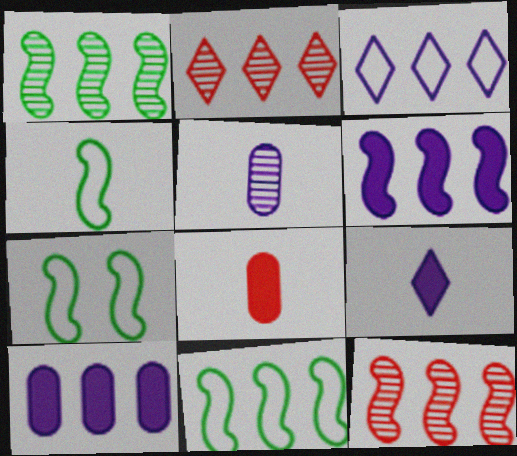[[2, 10, 11], 
[4, 7, 11], 
[6, 11, 12]]